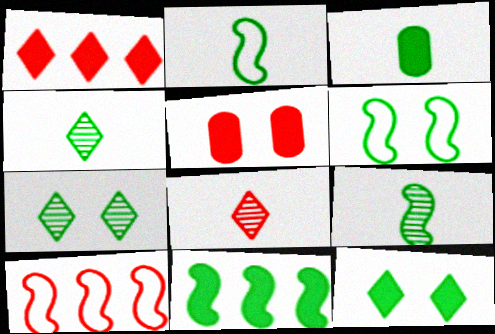[[2, 3, 4], 
[3, 11, 12], 
[5, 8, 10], 
[6, 9, 11]]